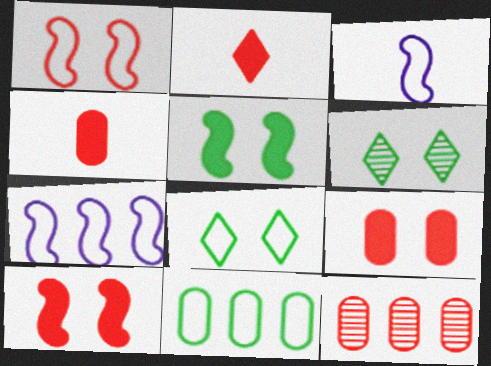[[1, 2, 12], 
[4, 6, 7]]